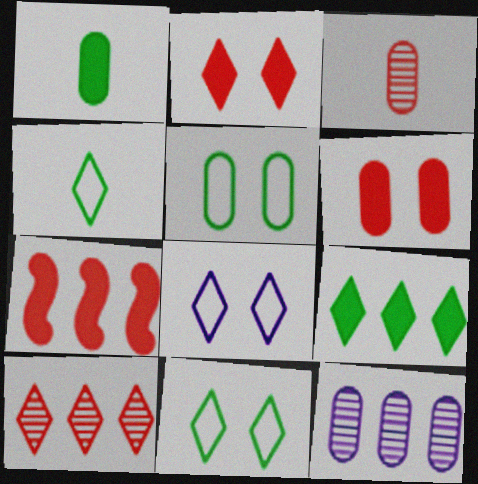[]